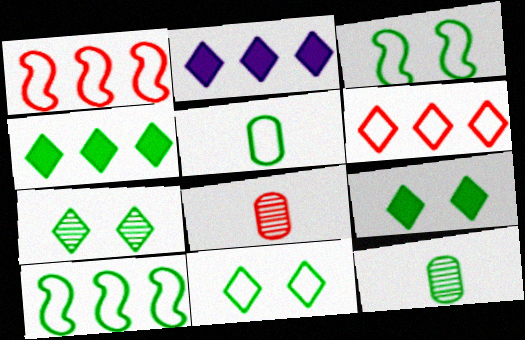[[2, 3, 8], 
[3, 4, 12], 
[5, 10, 11], 
[7, 9, 11], 
[9, 10, 12]]